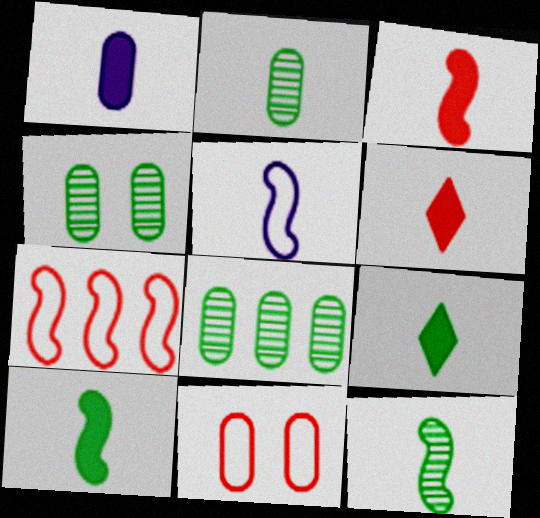[[1, 3, 9], 
[1, 6, 10], 
[1, 8, 11], 
[2, 4, 8], 
[2, 5, 6], 
[3, 5, 12]]